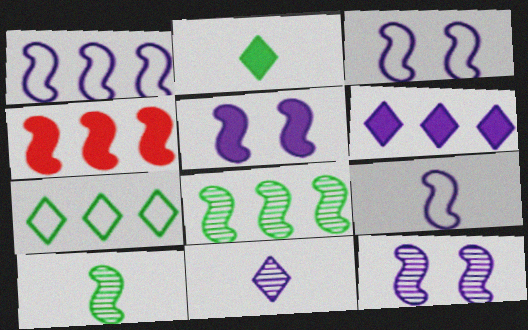[[1, 3, 9], 
[1, 4, 8], 
[3, 4, 10], 
[3, 5, 12]]